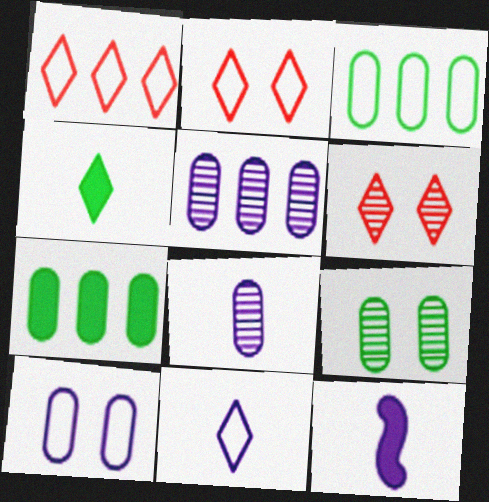[[1, 9, 12], 
[3, 6, 12], 
[8, 11, 12]]